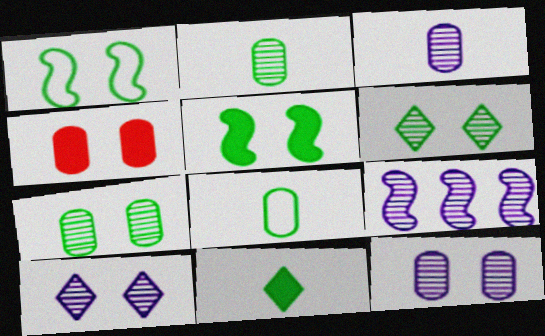[[1, 4, 10], 
[3, 9, 10]]